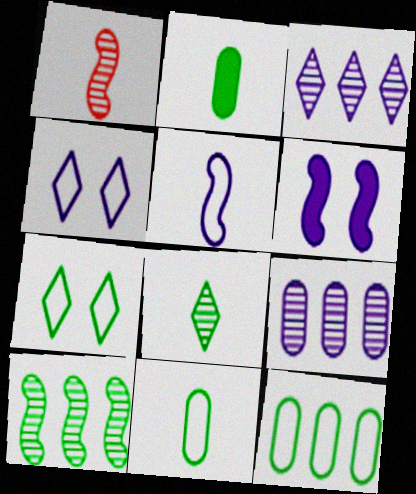[[2, 7, 10]]